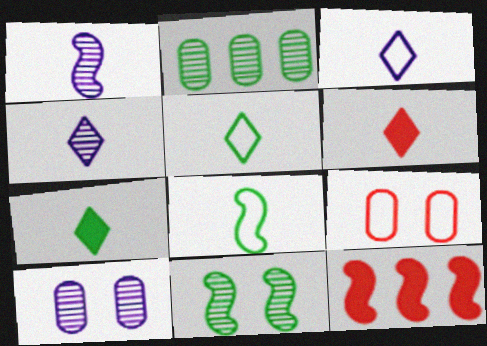[[4, 5, 6], 
[5, 10, 12]]